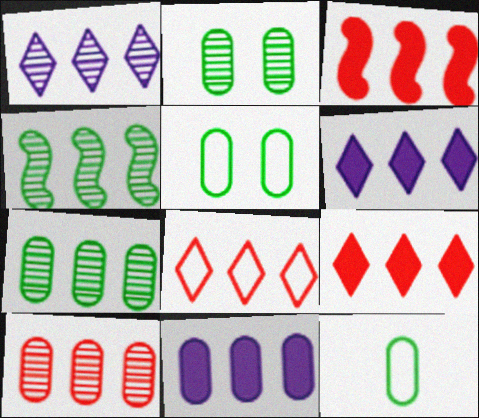[[1, 4, 10], 
[3, 8, 10], 
[4, 8, 11]]